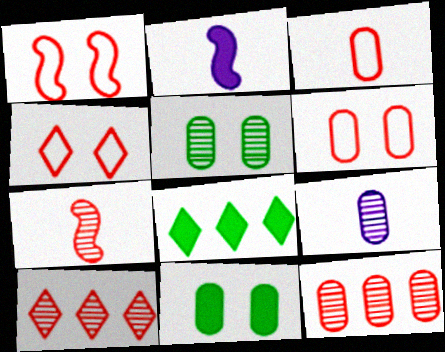[[1, 4, 6], 
[1, 8, 9], 
[5, 9, 12]]